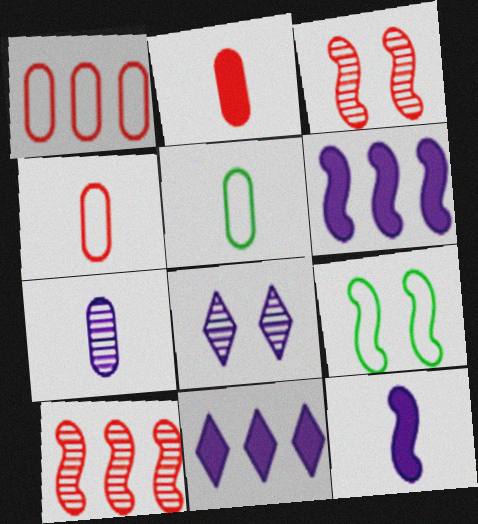[[2, 5, 7], 
[3, 5, 11], 
[9, 10, 12]]